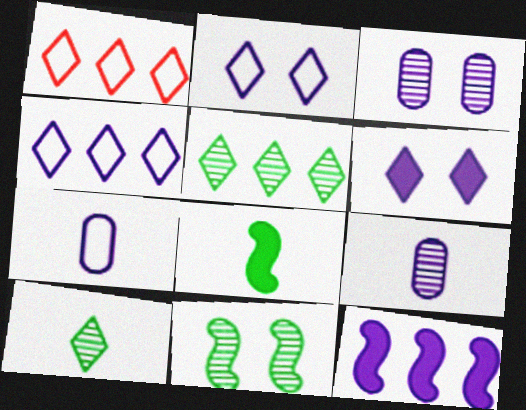[[1, 3, 8], 
[1, 6, 10], 
[2, 9, 12]]